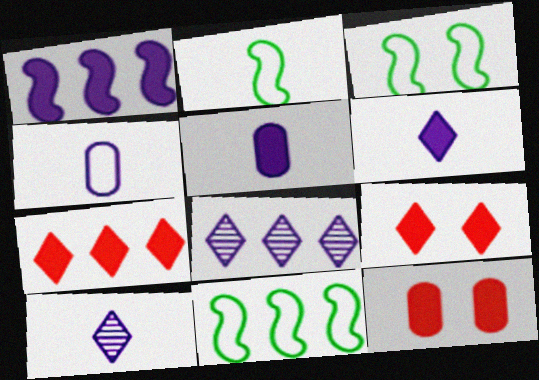[[2, 3, 11], 
[2, 8, 12], 
[10, 11, 12]]